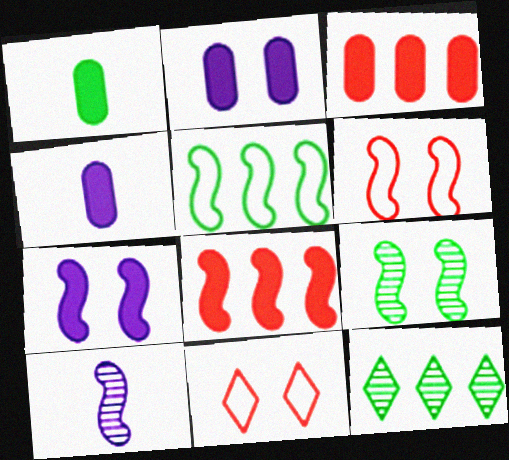[[1, 2, 3], 
[2, 9, 11], 
[4, 6, 12], 
[6, 7, 9]]